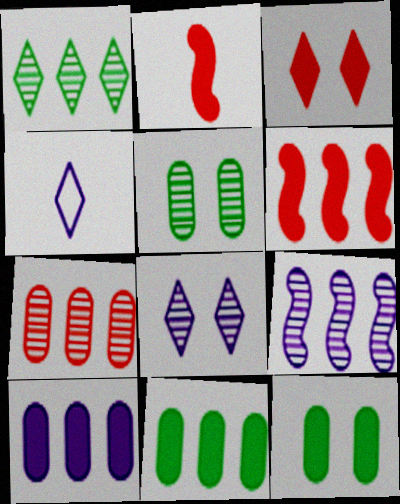[[1, 3, 4], 
[1, 7, 9], 
[4, 5, 6]]